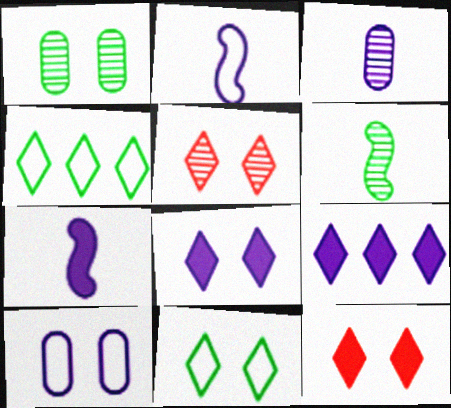[[5, 8, 11]]